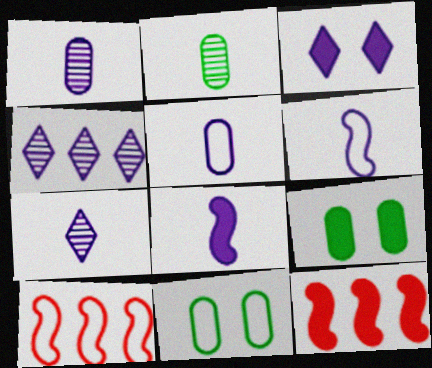[[2, 3, 10], 
[5, 7, 8], 
[7, 9, 10], 
[7, 11, 12]]